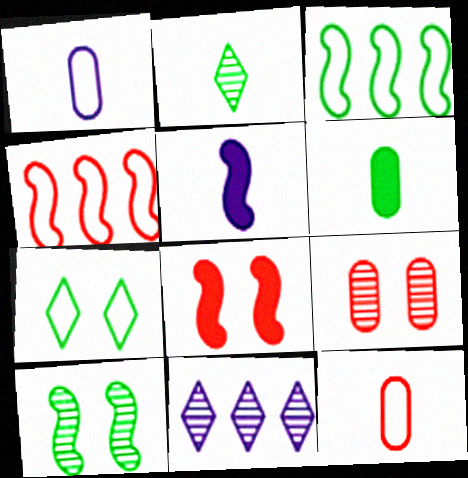[[1, 4, 7], 
[2, 5, 12], 
[4, 5, 10]]